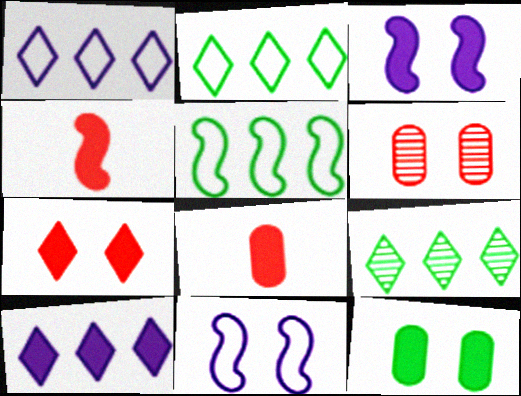[[3, 7, 12], 
[4, 10, 12], 
[8, 9, 11]]